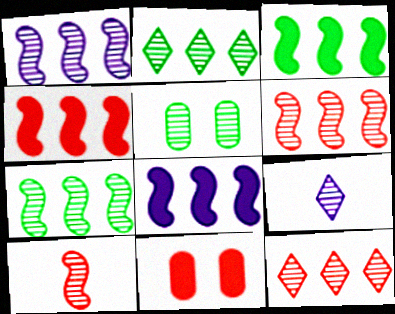[[1, 6, 7], 
[3, 4, 8], 
[5, 6, 9]]